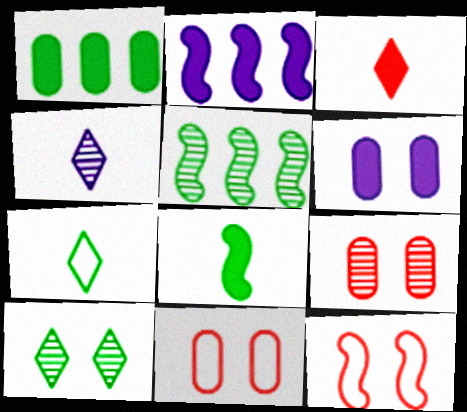[[1, 4, 12], 
[2, 7, 9], 
[3, 4, 7], 
[4, 5, 9], 
[6, 10, 12]]